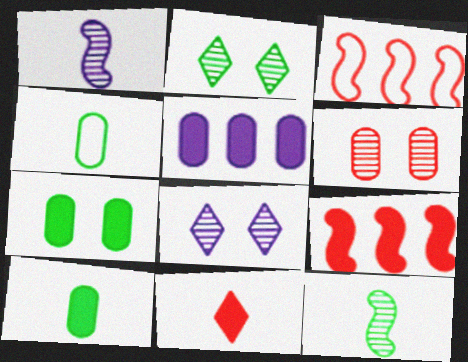[[1, 4, 11], 
[3, 6, 11], 
[3, 8, 10], 
[4, 5, 6], 
[4, 8, 9]]